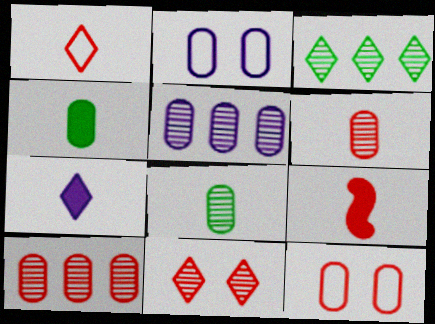[[1, 6, 9], 
[2, 3, 9], 
[2, 4, 10], 
[4, 5, 12], 
[4, 7, 9]]